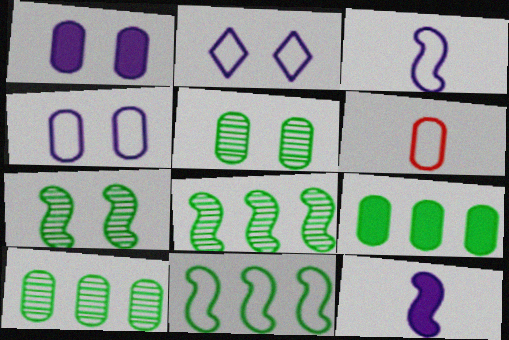[[1, 6, 10], 
[2, 6, 11]]